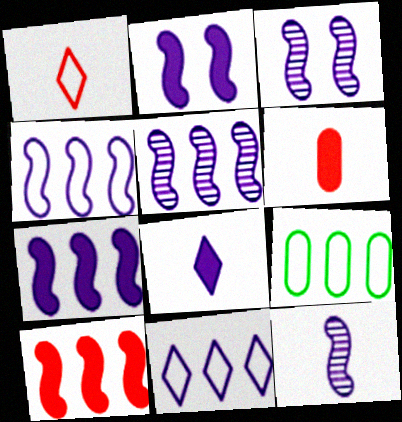[[2, 4, 12], 
[3, 5, 12], 
[4, 5, 7]]